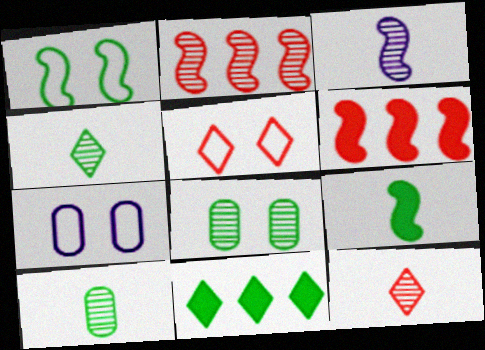[[1, 3, 6], 
[1, 5, 7], 
[1, 10, 11], 
[3, 10, 12], 
[4, 6, 7]]